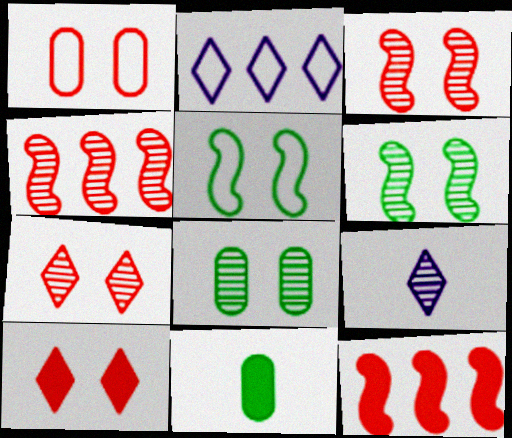[[1, 3, 10], 
[2, 3, 11], 
[4, 8, 9]]